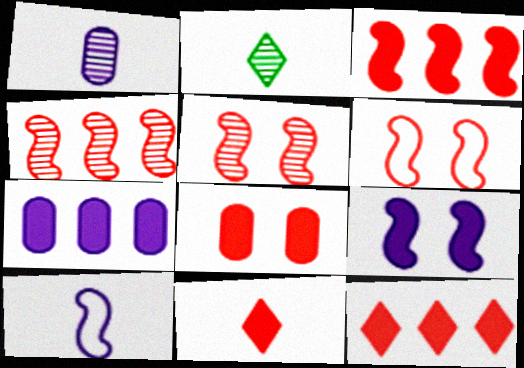[[2, 6, 7], 
[3, 8, 11]]